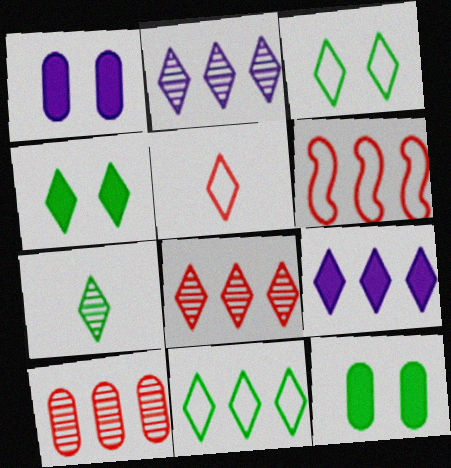[[1, 6, 7], 
[2, 4, 5], 
[4, 7, 11], 
[8, 9, 11]]